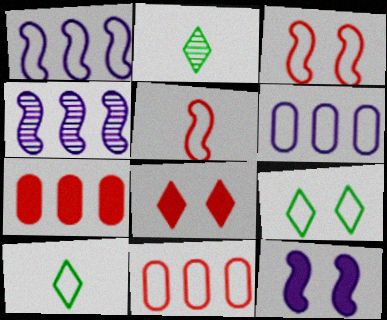[[2, 11, 12], 
[3, 6, 10], 
[5, 6, 9]]